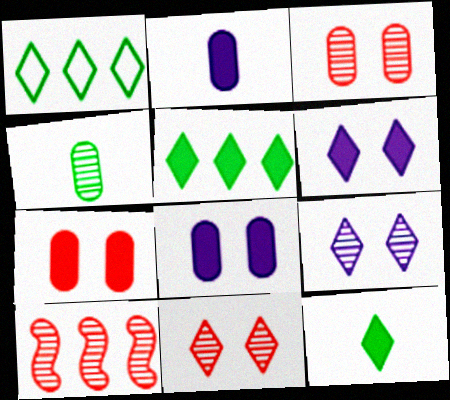[[4, 9, 10]]